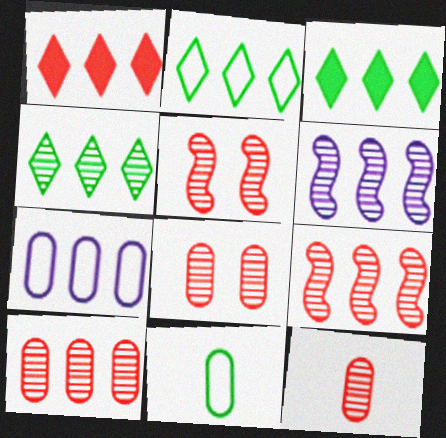[[2, 3, 4], 
[3, 7, 9], 
[4, 6, 10], 
[8, 10, 12]]